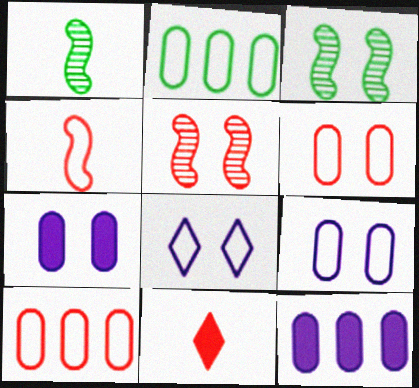[[2, 4, 8], 
[5, 10, 11]]